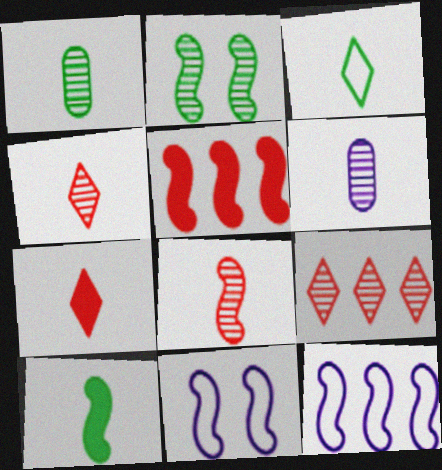[[1, 3, 10], 
[2, 6, 9]]